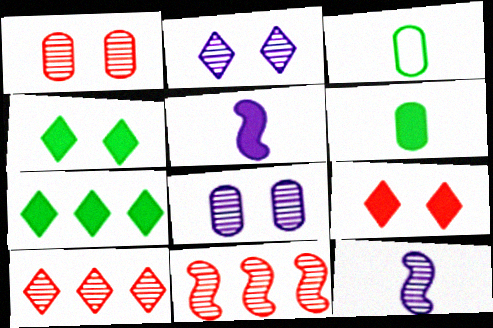[]